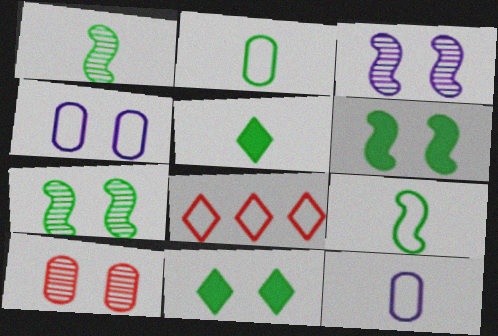[[1, 2, 5], 
[4, 8, 9]]